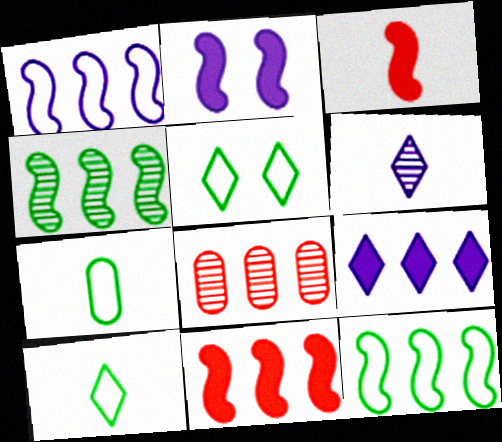[[1, 4, 11], 
[2, 8, 10], 
[3, 6, 7], 
[5, 7, 12], 
[8, 9, 12]]